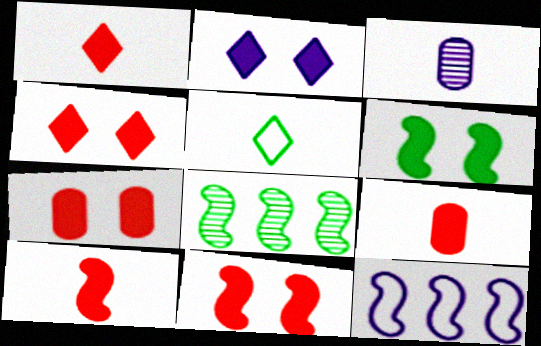[[1, 9, 10], 
[2, 3, 12], 
[2, 6, 7], 
[3, 5, 10], 
[4, 7, 11]]